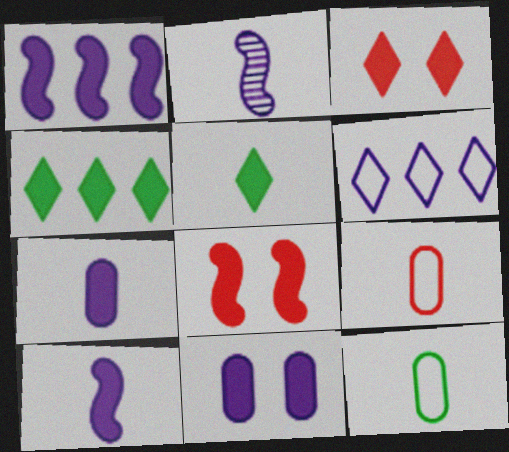[[2, 5, 9], 
[2, 6, 11], 
[4, 7, 8]]